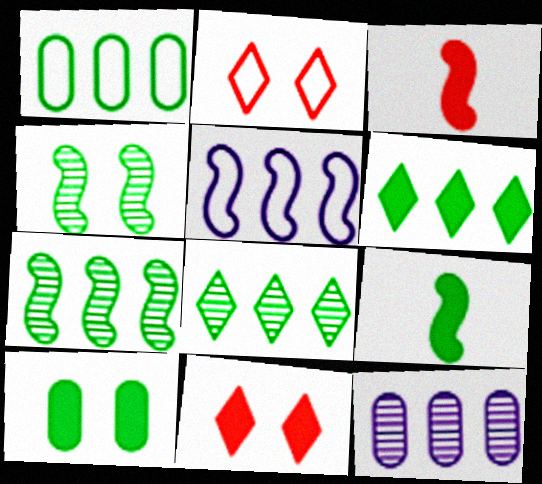[[1, 6, 7], 
[2, 9, 12], 
[3, 4, 5], 
[6, 9, 10]]